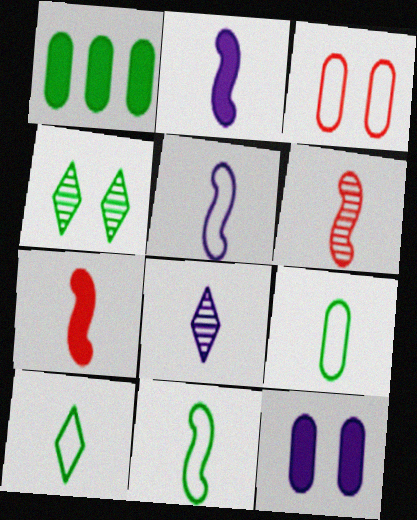[[1, 4, 11], 
[2, 6, 11], 
[7, 8, 9], 
[9, 10, 11]]